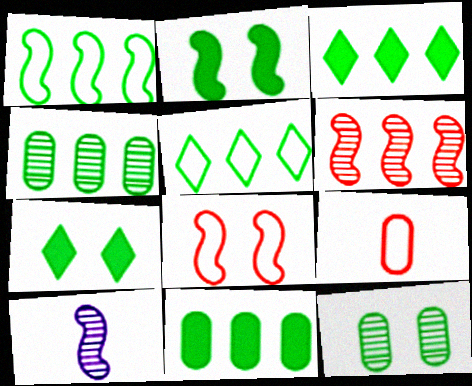[[1, 3, 4]]